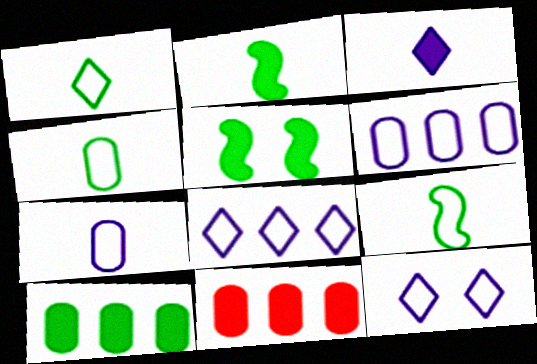[[1, 4, 9], 
[3, 5, 11]]